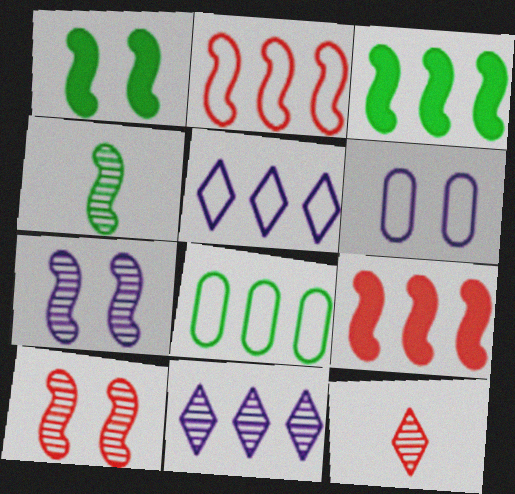[[2, 5, 8], 
[3, 6, 12], 
[8, 9, 11]]